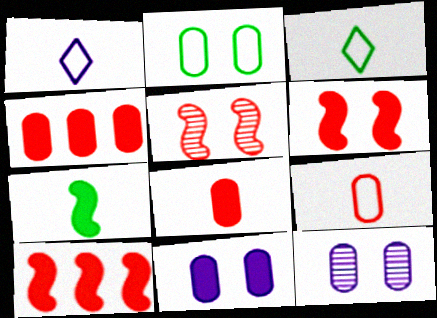[[3, 10, 12]]